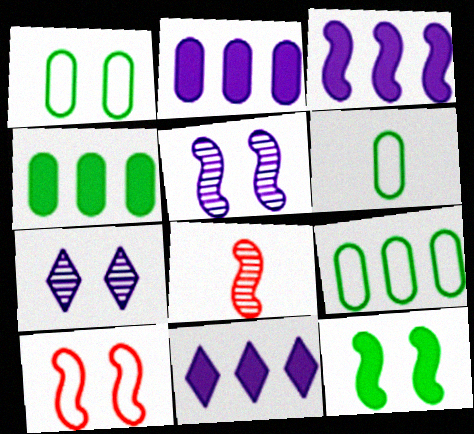[[1, 6, 9], 
[1, 8, 11], 
[2, 3, 11], 
[5, 10, 12]]